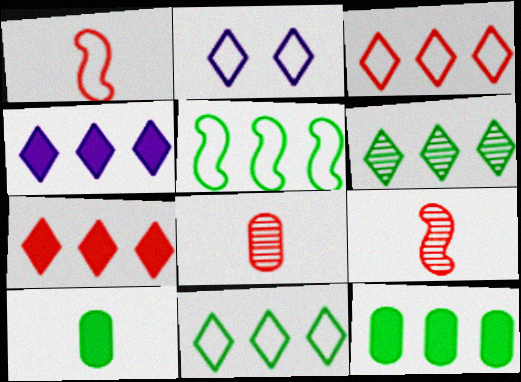[[2, 9, 12], 
[3, 4, 6], 
[5, 6, 12]]